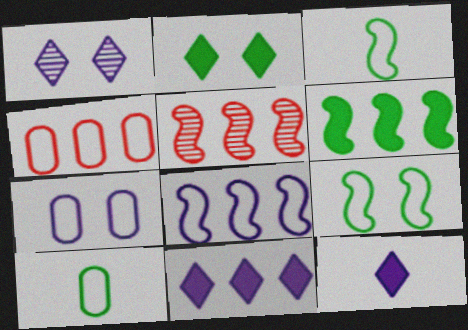[[4, 7, 10], 
[5, 6, 8]]